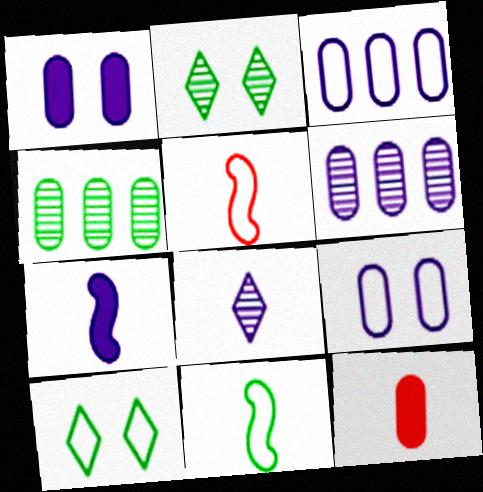[[3, 5, 10], 
[4, 9, 12], 
[8, 11, 12]]